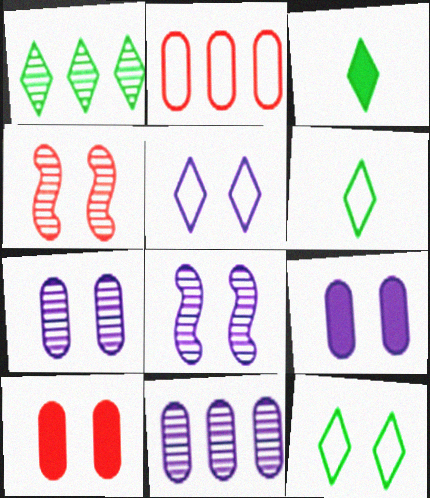[[1, 3, 12], 
[2, 3, 8], 
[4, 9, 12], 
[5, 8, 9], 
[8, 10, 12]]